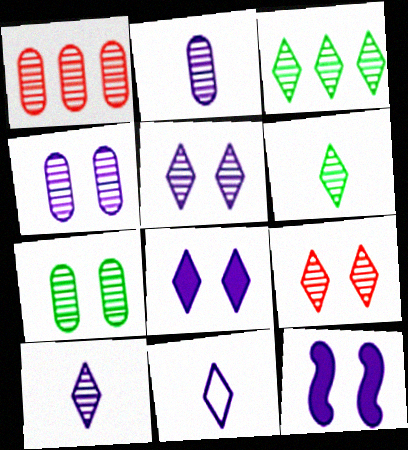[[1, 2, 7], 
[3, 9, 10]]